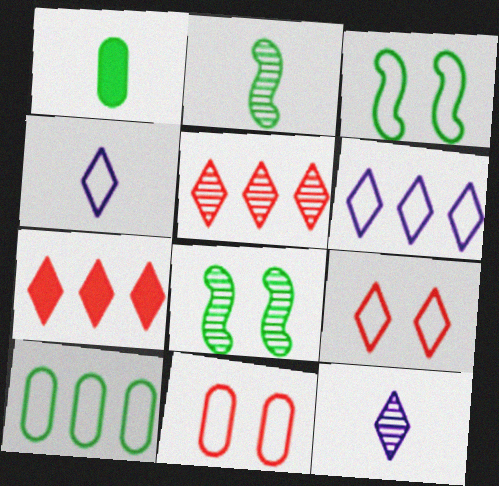[]